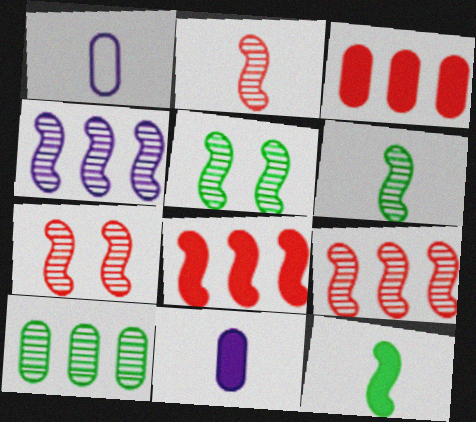[[2, 4, 5], 
[2, 7, 9], 
[4, 6, 7]]